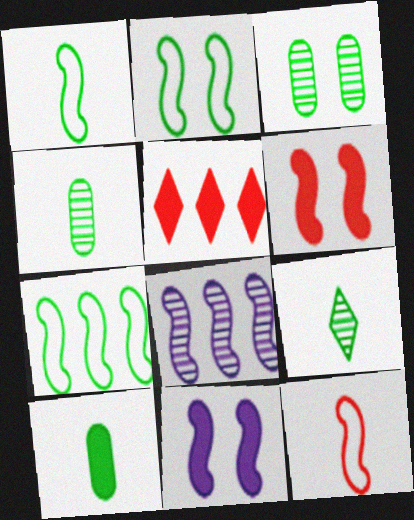[[1, 2, 7], 
[1, 6, 8], 
[1, 9, 10], 
[5, 10, 11]]